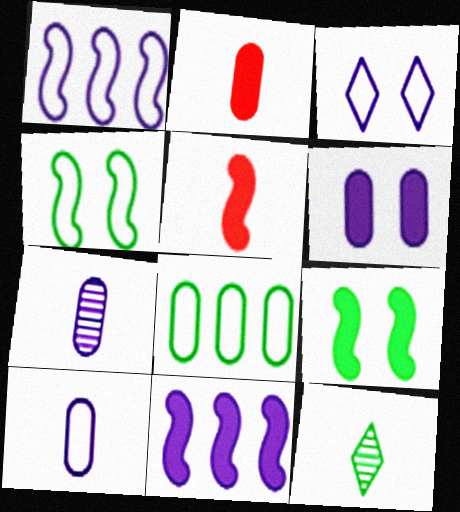[[1, 3, 10], 
[3, 7, 11], 
[5, 9, 11], 
[5, 10, 12], 
[8, 9, 12]]